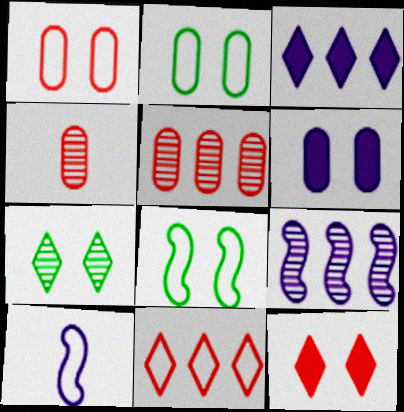[[2, 10, 11], 
[3, 4, 8], 
[4, 7, 9]]